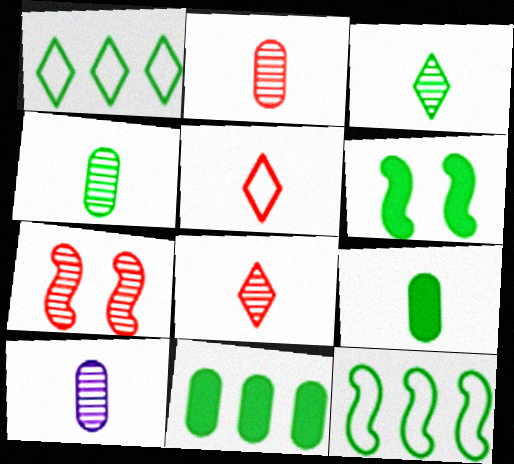[[1, 4, 6], 
[2, 4, 10]]